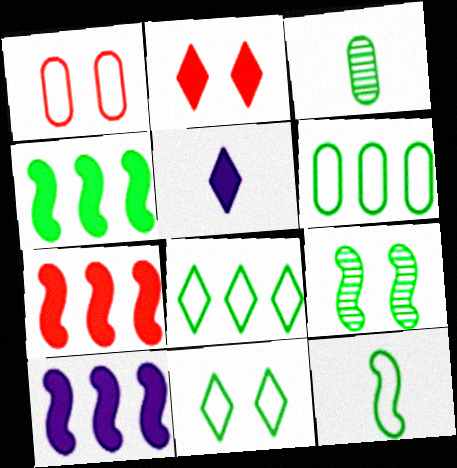[[3, 4, 11], 
[4, 7, 10], 
[4, 9, 12], 
[6, 11, 12]]